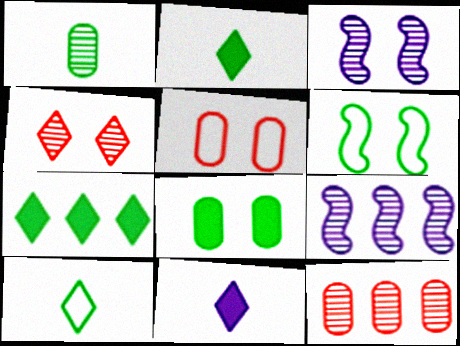[[1, 4, 9], 
[1, 6, 7], 
[2, 5, 9], 
[6, 11, 12]]